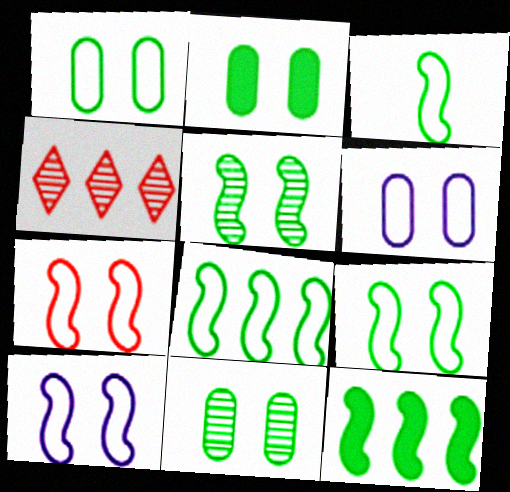[[1, 2, 11], 
[3, 5, 12], 
[3, 8, 9], 
[7, 9, 10]]